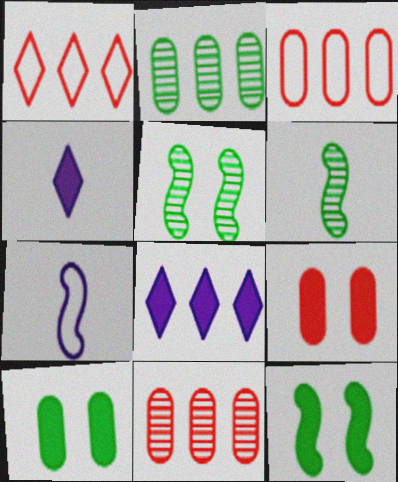[[3, 4, 5]]